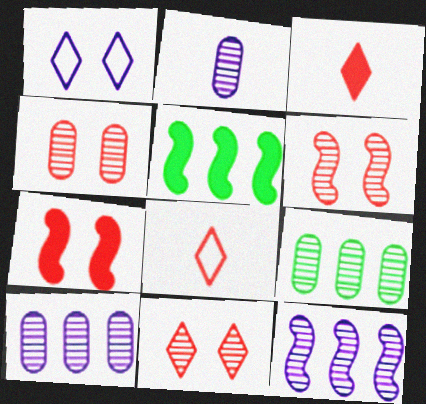[[2, 4, 9], 
[4, 6, 11]]